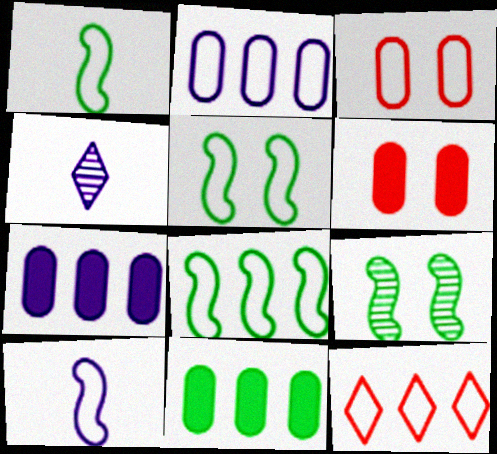[[1, 5, 8], 
[2, 8, 12], 
[4, 6, 8]]